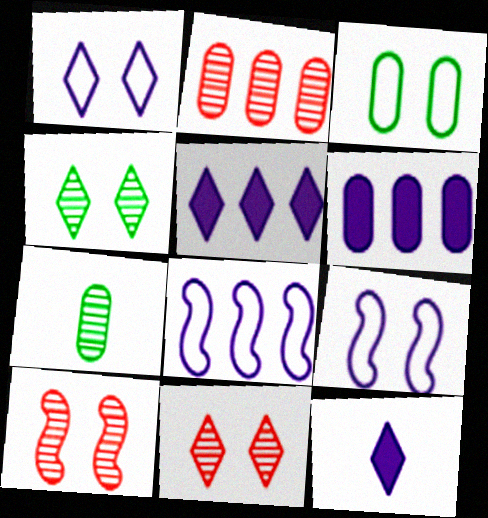[]